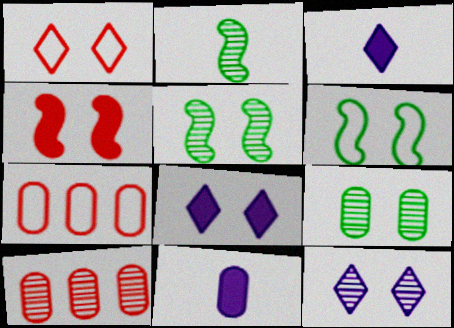[[2, 7, 8], 
[2, 10, 12], 
[3, 5, 7], 
[3, 6, 10], 
[7, 9, 11]]